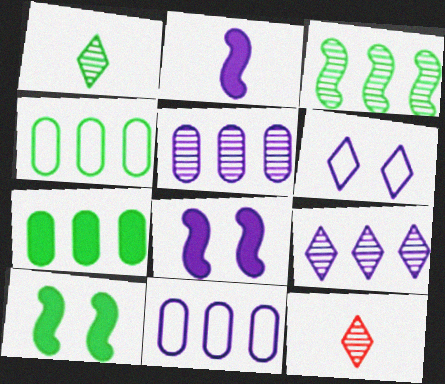[[1, 4, 10], 
[2, 5, 6], 
[4, 8, 12], 
[10, 11, 12]]